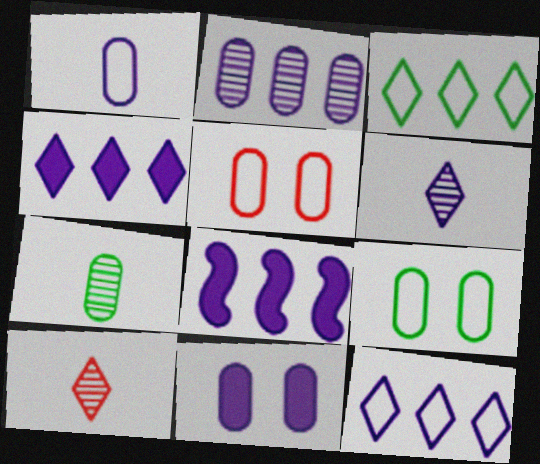[[1, 2, 11], 
[2, 8, 12], 
[8, 9, 10]]